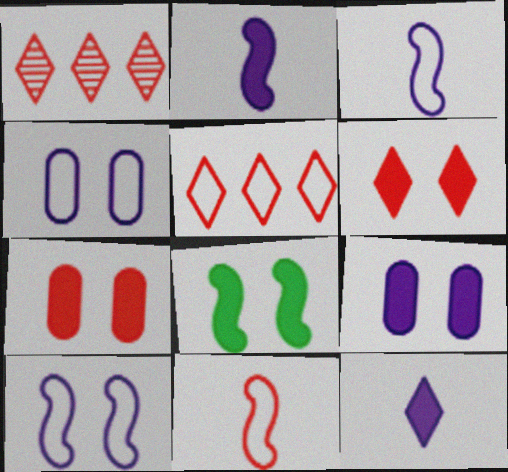[[1, 7, 11], 
[6, 8, 9]]